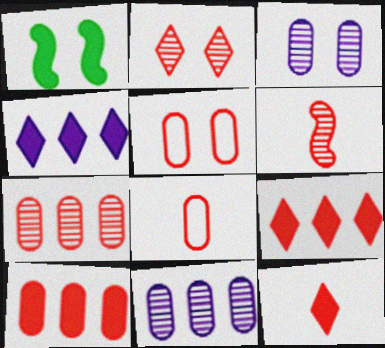[[2, 6, 7], 
[5, 6, 9], 
[6, 8, 12]]